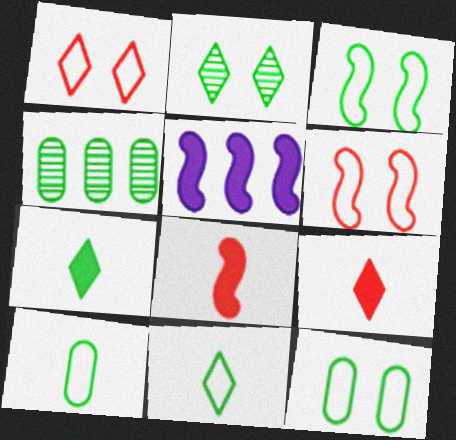[[3, 4, 7]]